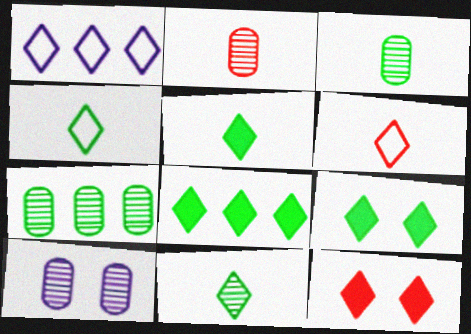[[1, 11, 12], 
[2, 7, 10], 
[4, 5, 11], 
[5, 8, 9]]